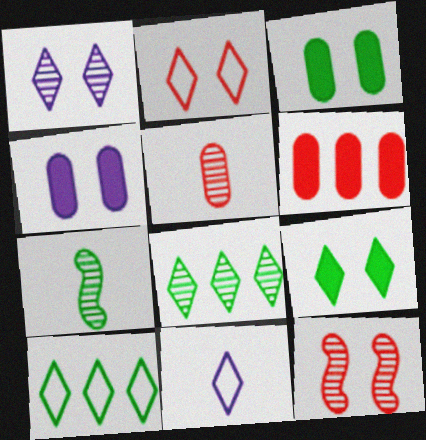[[1, 2, 9], 
[2, 10, 11], 
[3, 7, 10]]